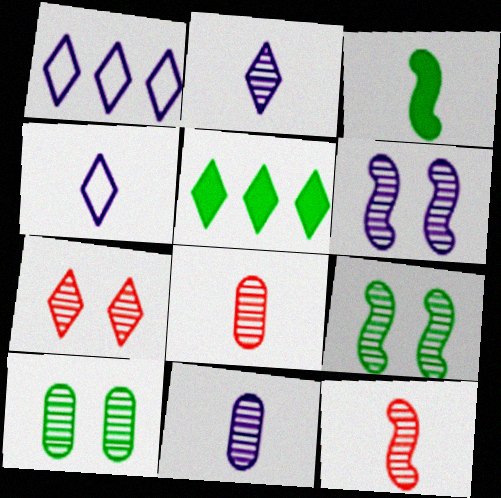[[3, 4, 8], 
[4, 5, 7], 
[6, 7, 10]]